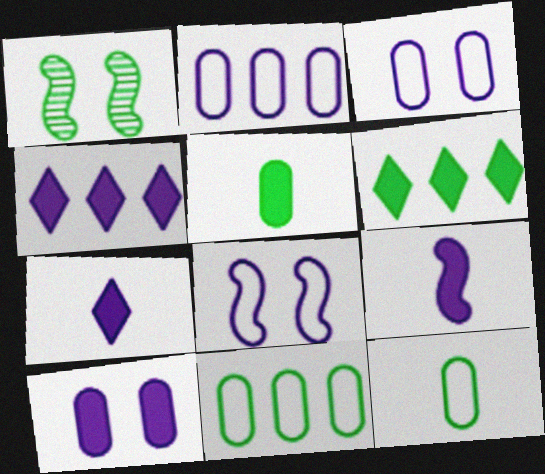[[1, 6, 12], 
[4, 9, 10]]